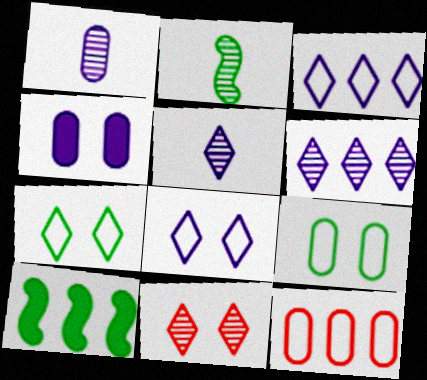[[6, 10, 12]]